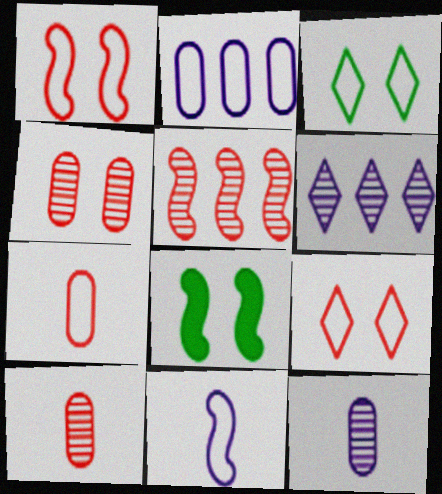[[5, 8, 11], 
[6, 7, 8]]